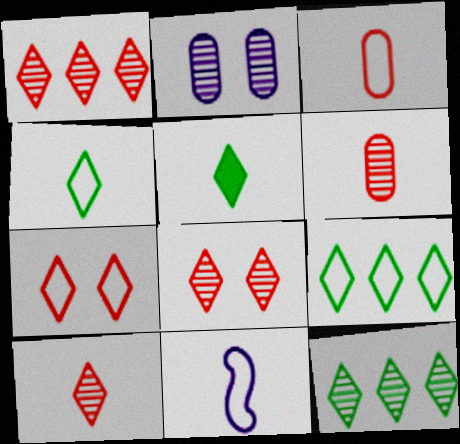[[1, 8, 10], 
[3, 4, 11], 
[5, 6, 11]]